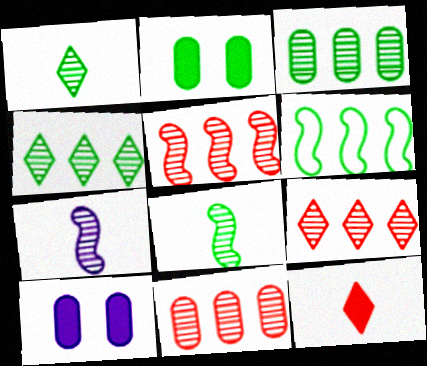[[1, 2, 6], 
[5, 9, 11]]